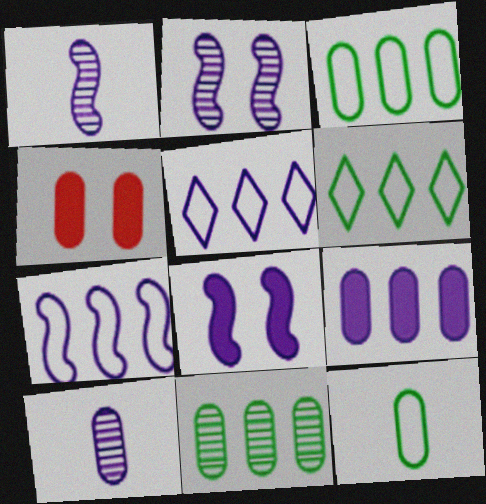[[1, 4, 6], 
[1, 7, 8], 
[3, 4, 10], 
[5, 8, 10]]